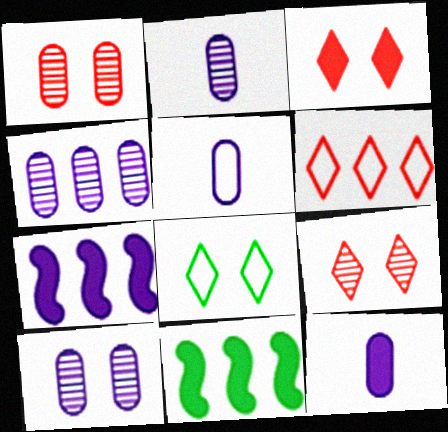[[2, 4, 10], 
[2, 5, 12], 
[3, 11, 12], 
[4, 6, 11], 
[5, 9, 11]]